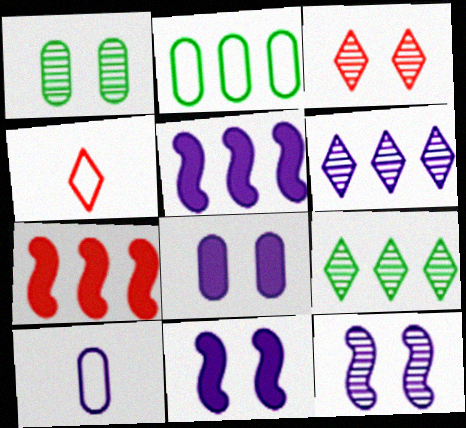[[1, 3, 12], 
[1, 4, 5], 
[2, 6, 7], 
[6, 10, 11]]